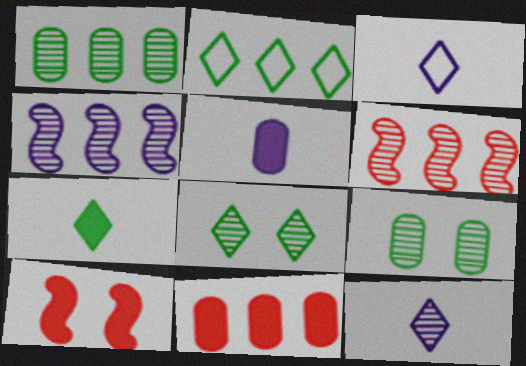[[1, 3, 10], 
[2, 4, 11], 
[2, 7, 8], 
[6, 9, 12]]